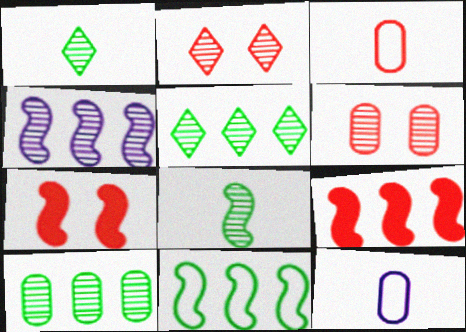[[1, 4, 6], 
[2, 3, 9], 
[4, 9, 11], 
[5, 7, 12]]